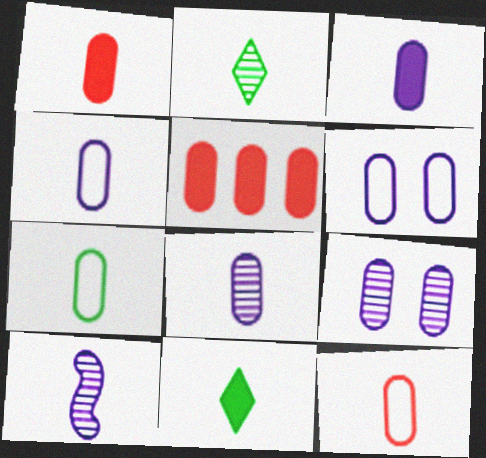[[1, 7, 8], 
[3, 4, 8], 
[4, 7, 12], 
[5, 7, 9], 
[10, 11, 12]]